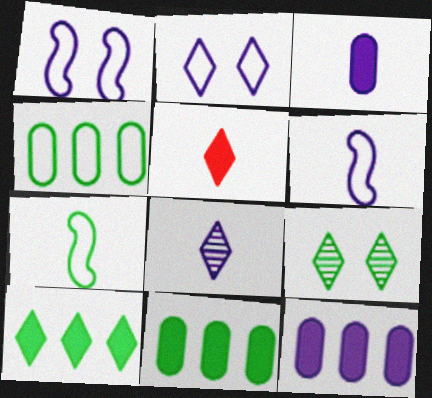[[1, 8, 12], 
[3, 6, 8], 
[7, 9, 11]]